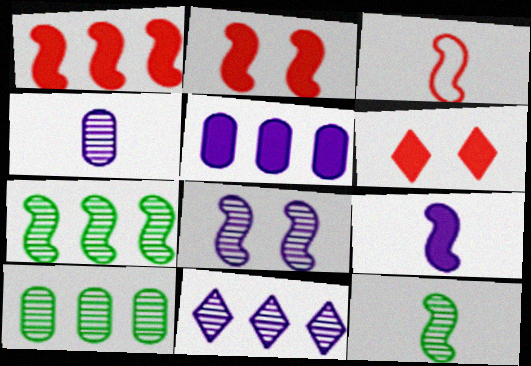[[3, 9, 12], 
[4, 8, 11]]